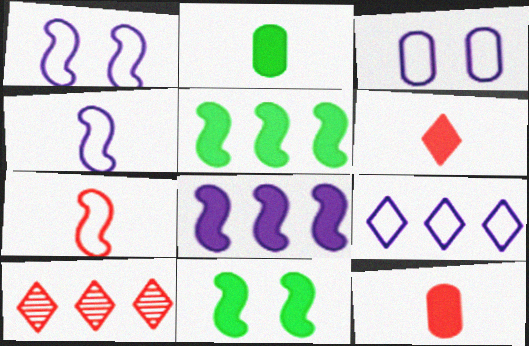[[1, 2, 10], 
[3, 4, 9]]